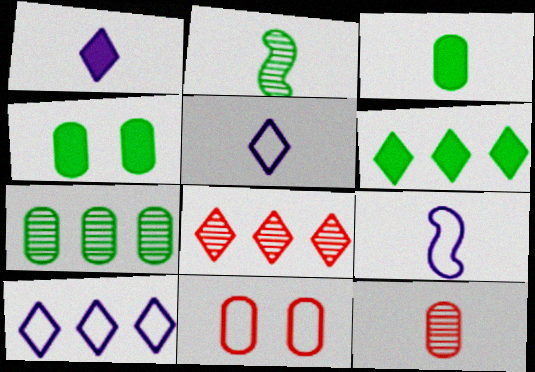[[4, 8, 9], 
[6, 8, 10]]